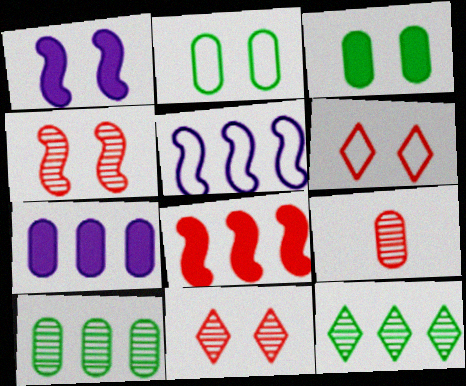[[1, 2, 11], 
[2, 7, 9], 
[6, 8, 9]]